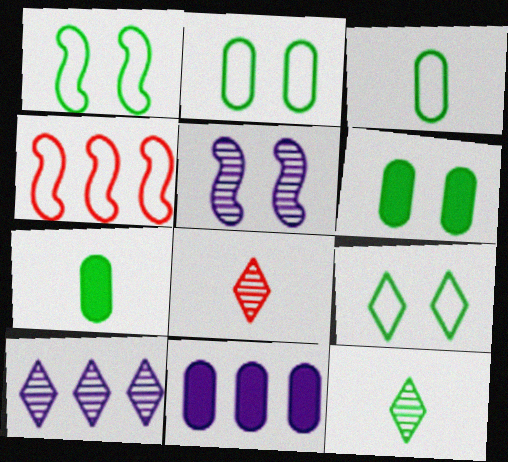[[1, 2, 9], 
[1, 8, 11]]